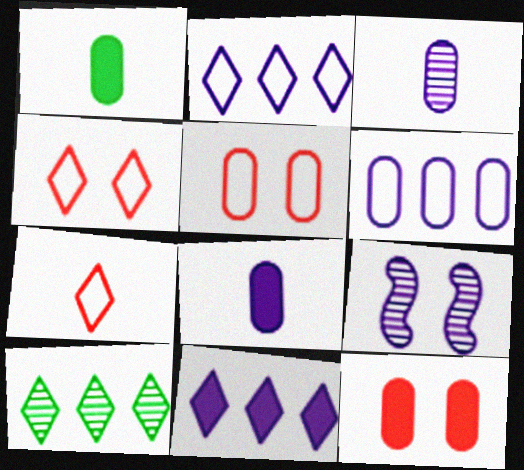[[2, 8, 9]]